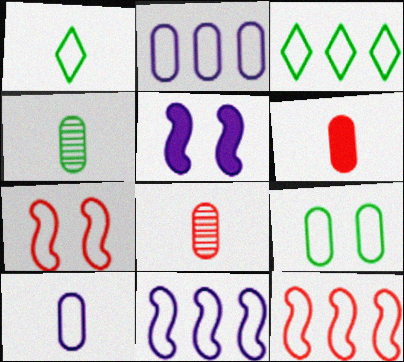[[1, 2, 7], 
[2, 3, 12], 
[3, 5, 8], 
[3, 7, 10], 
[4, 6, 10]]